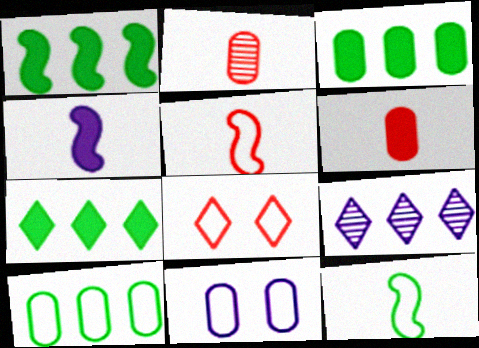[[1, 3, 7], 
[2, 3, 11], 
[4, 9, 11]]